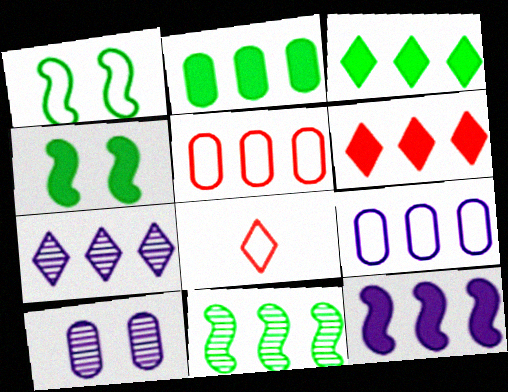[[1, 8, 9], 
[2, 6, 12], 
[6, 9, 11], 
[7, 9, 12]]